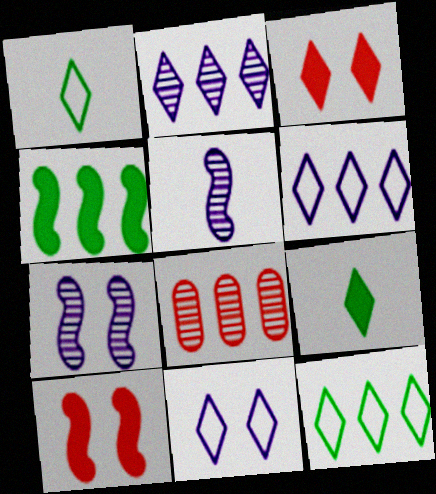[[1, 2, 3], 
[4, 6, 8]]